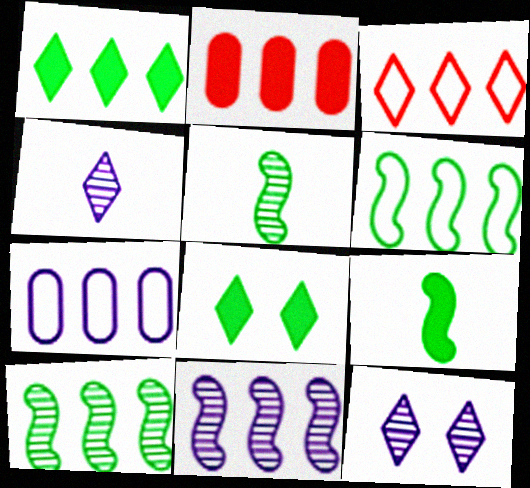[[3, 4, 8], 
[3, 6, 7]]